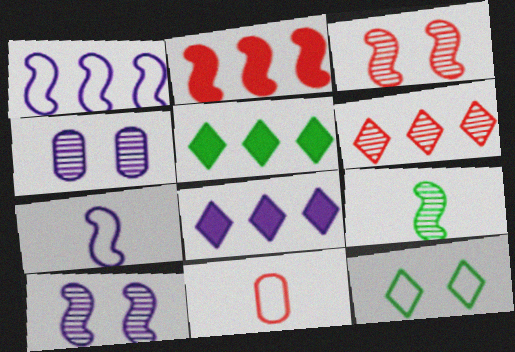[[1, 11, 12], 
[4, 6, 9], 
[4, 7, 8], 
[5, 10, 11]]